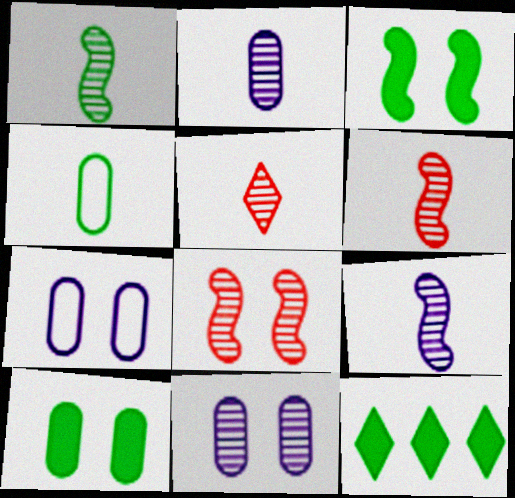[[1, 2, 5], 
[1, 6, 9], 
[6, 7, 12]]